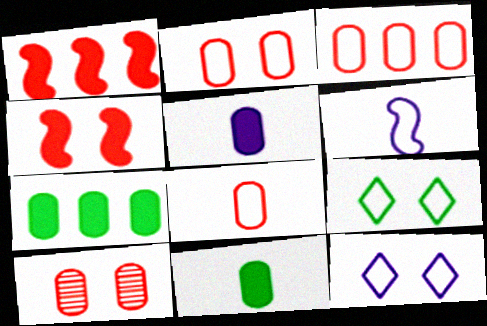[[2, 3, 8], 
[3, 6, 9]]